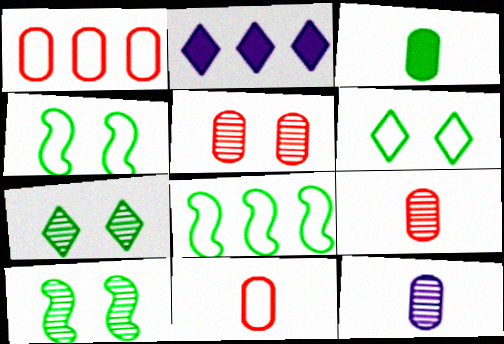[[2, 4, 9], 
[2, 10, 11], 
[3, 7, 8], 
[3, 11, 12]]